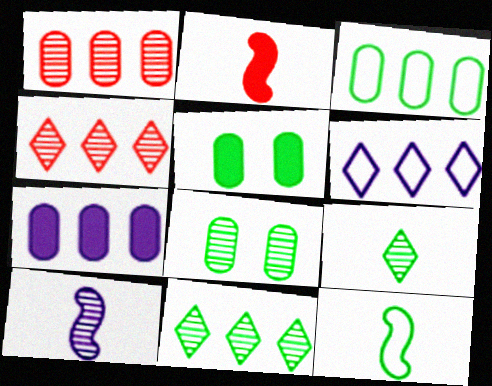[[1, 3, 7], 
[2, 6, 8], 
[2, 10, 12], 
[4, 8, 10], 
[5, 11, 12]]